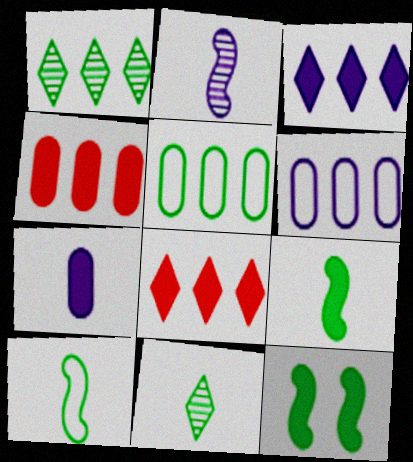[[5, 11, 12], 
[7, 8, 12]]